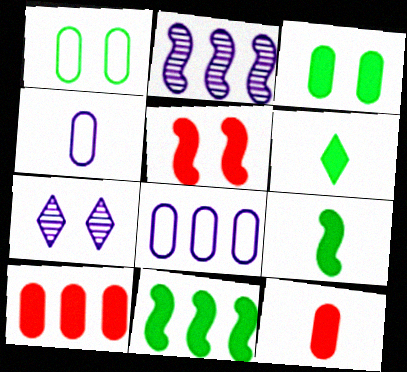[[1, 5, 7], 
[3, 6, 11]]